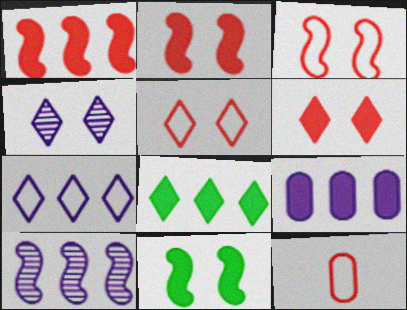[[1, 8, 9], 
[7, 9, 10]]